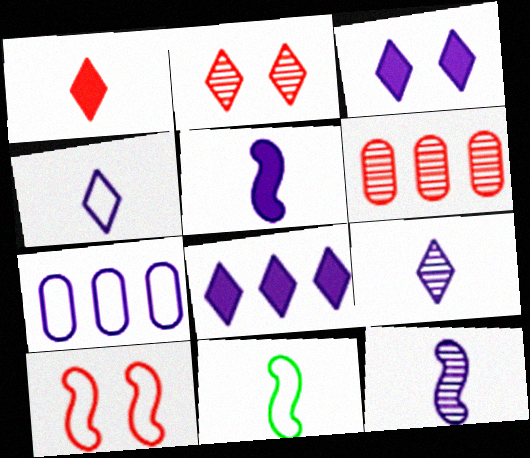[[1, 6, 10], 
[3, 6, 11], 
[3, 7, 12]]